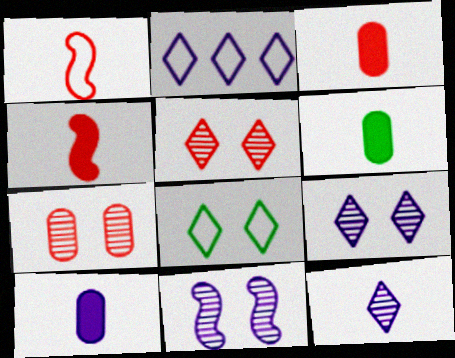[[1, 6, 12], 
[2, 10, 11], 
[3, 6, 10]]